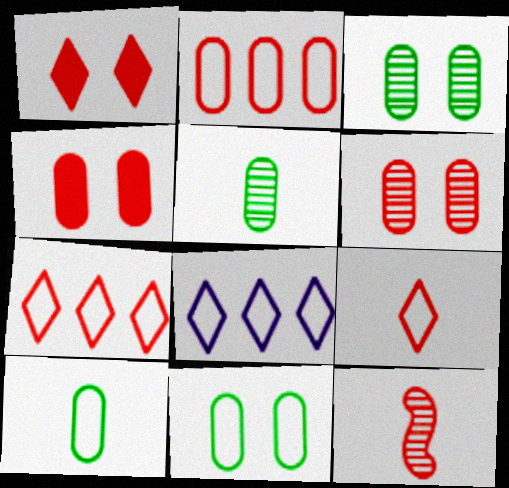[[1, 2, 12], 
[4, 7, 12]]